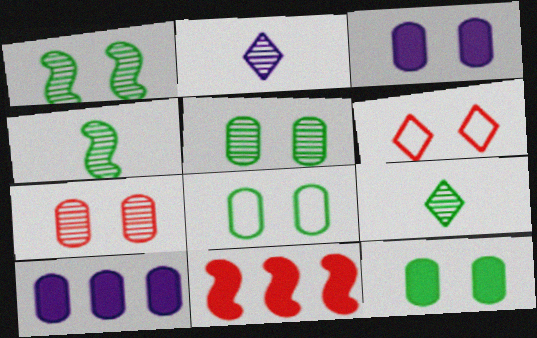[[1, 3, 6], 
[2, 8, 11], 
[3, 7, 8], 
[4, 6, 10], 
[5, 8, 12]]